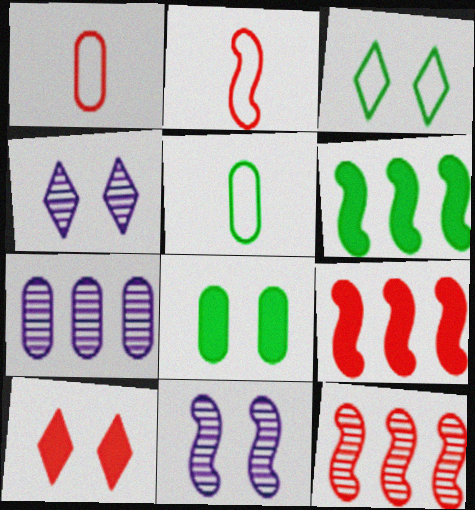[[1, 4, 6], 
[1, 7, 8], 
[1, 10, 12], 
[2, 6, 11], 
[3, 4, 10], 
[4, 5, 9]]